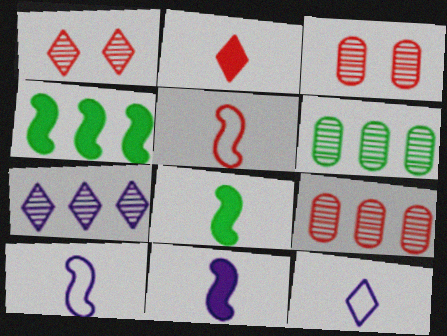[[3, 4, 12]]